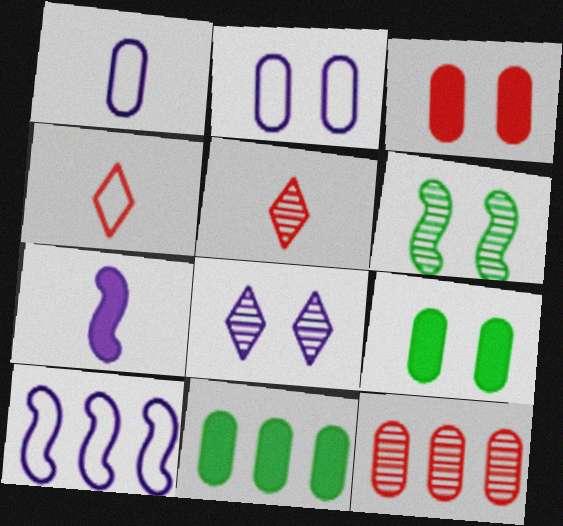[[1, 9, 12], 
[5, 9, 10]]